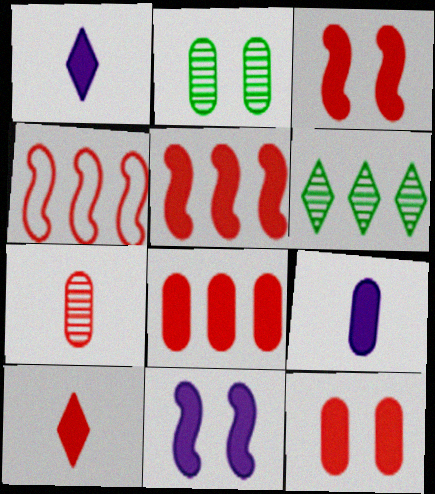[[1, 2, 4], 
[3, 8, 10], 
[5, 10, 12]]